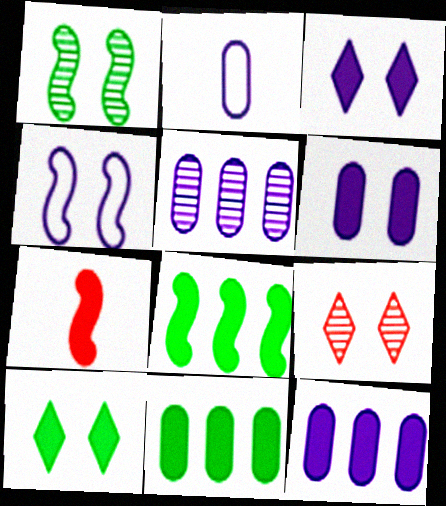[[2, 5, 6], 
[2, 8, 9], 
[3, 7, 11], 
[7, 10, 12]]